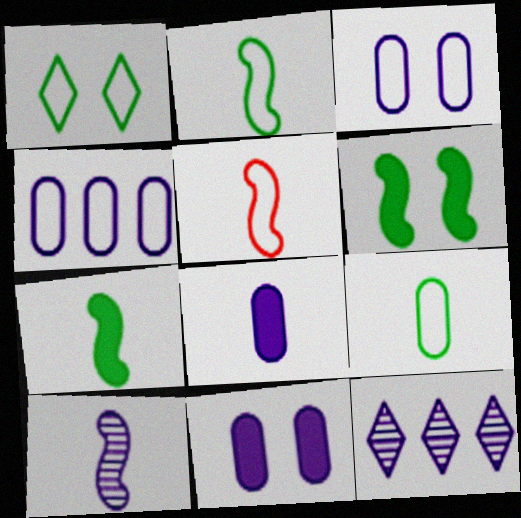[[1, 4, 5], 
[5, 7, 10]]